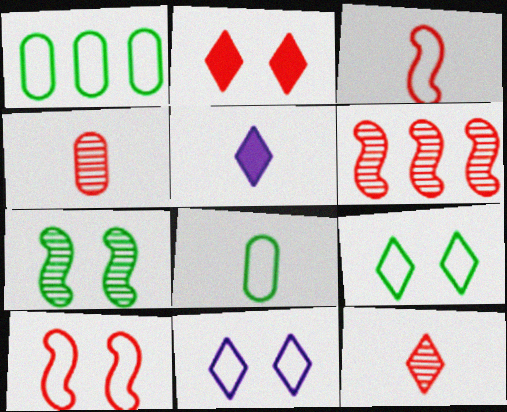[[1, 3, 11]]